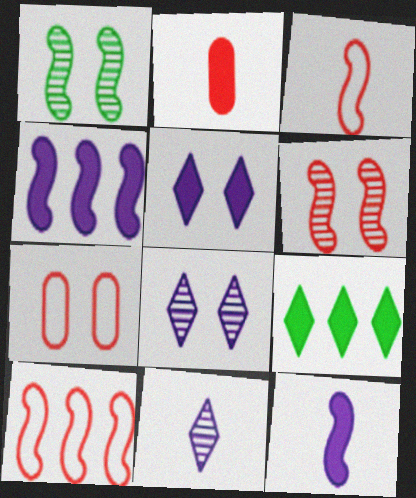[[1, 3, 4], 
[1, 5, 7], 
[1, 10, 12]]